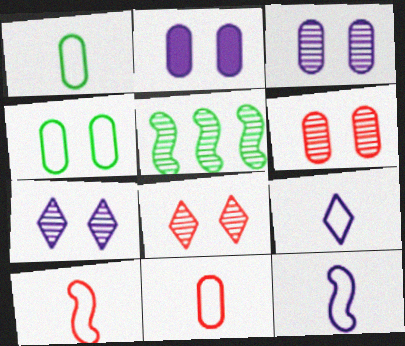[[1, 9, 10], 
[2, 4, 6]]